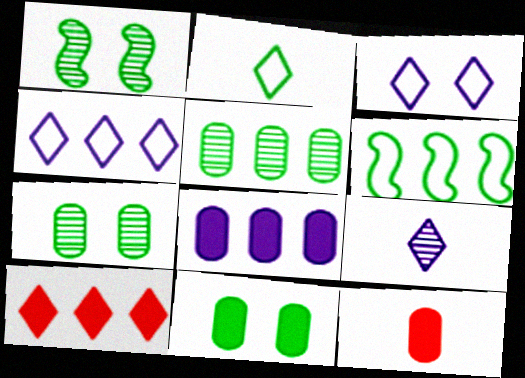[[1, 4, 12], 
[8, 11, 12]]